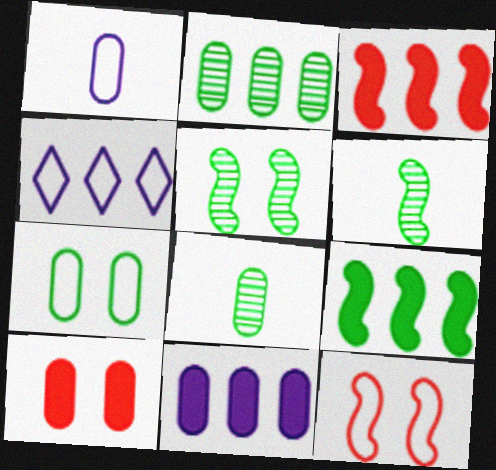[[1, 2, 10], 
[2, 3, 4], 
[4, 6, 10]]